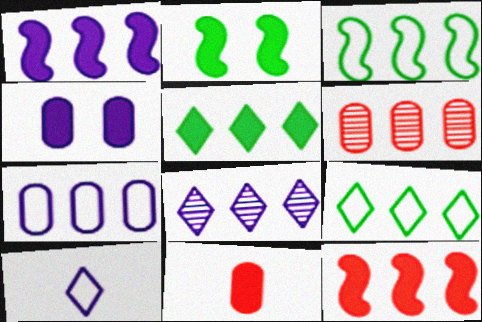[[1, 6, 9], 
[1, 7, 8], 
[2, 6, 10]]